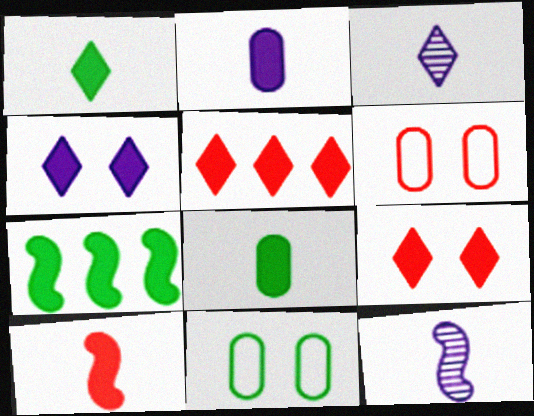[[1, 2, 10], 
[1, 4, 5], 
[2, 7, 9], 
[3, 6, 7], 
[5, 11, 12]]